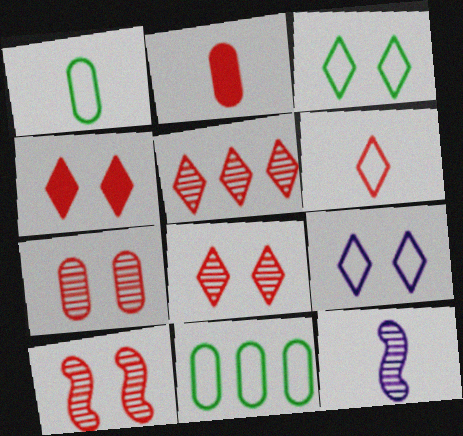[[4, 5, 6], 
[4, 11, 12], 
[7, 8, 10]]